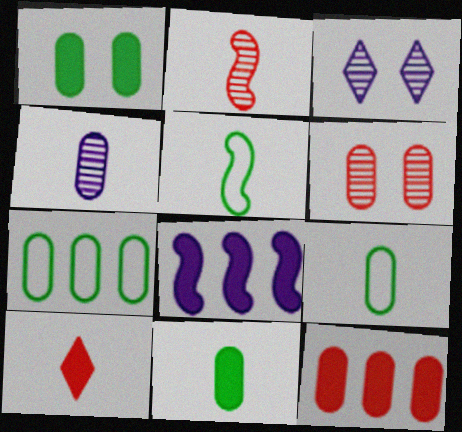[[1, 8, 10], 
[3, 5, 12], 
[4, 5, 10]]